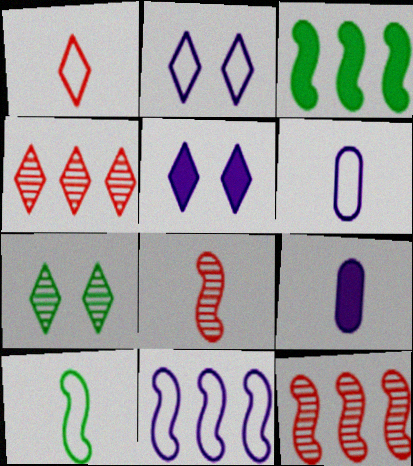[[1, 6, 10], 
[2, 6, 11], 
[3, 11, 12]]